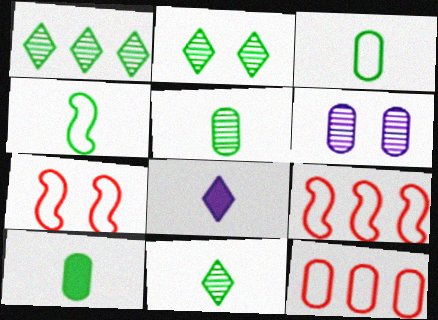[[1, 2, 11], 
[3, 5, 10], 
[4, 10, 11], 
[6, 10, 12]]